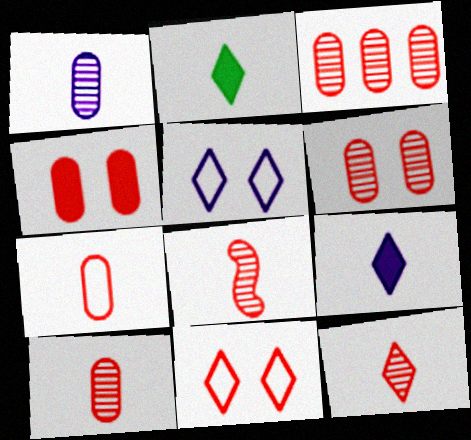[[3, 4, 7], 
[3, 6, 10], 
[8, 10, 12]]